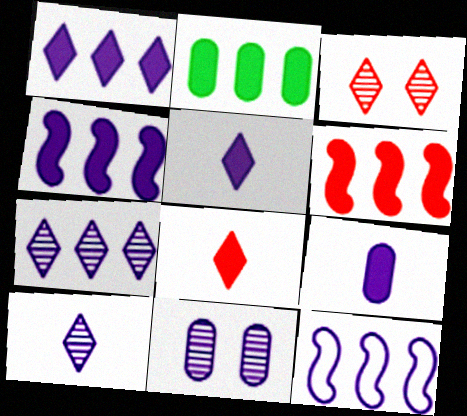[[1, 2, 6], 
[5, 11, 12]]